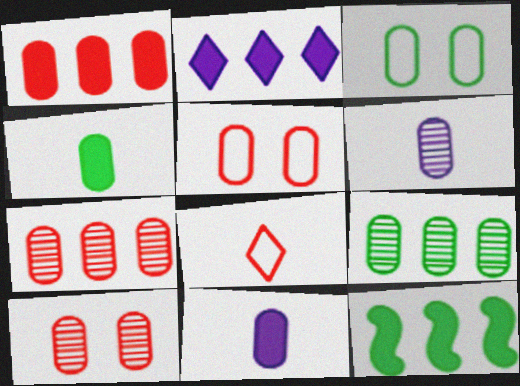[[1, 2, 12], 
[1, 3, 6], 
[3, 4, 9], 
[3, 7, 11], 
[5, 9, 11], 
[6, 9, 10]]